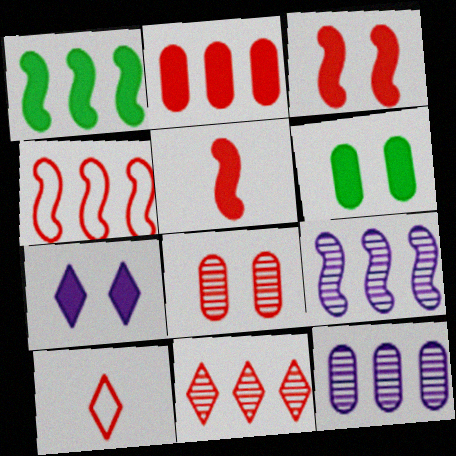[[1, 4, 9], 
[2, 4, 11], 
[3, 6, 7], 
[6, 9, 10]]